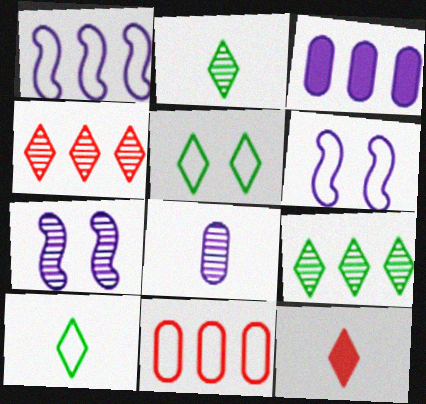[[6, 10, 11]]